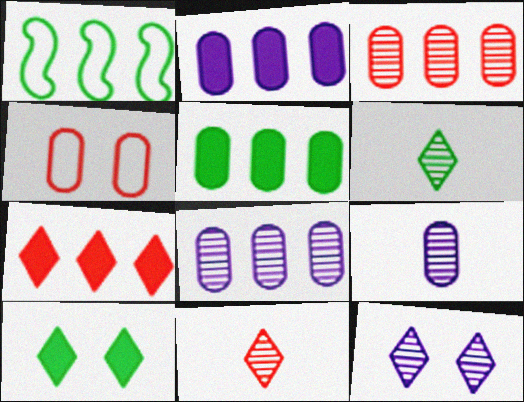[[1, 7, 8], 
[4, 5, 9]]